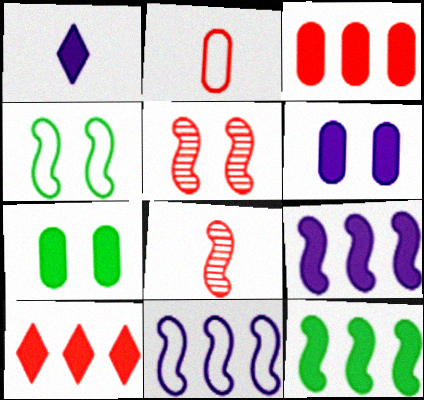[[1, 6, 9], 
[2, 5, 10], 
[4, 8, 9]]